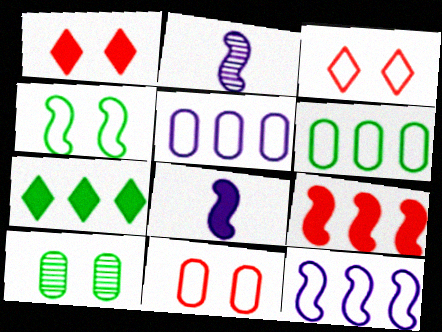[[1, 2, 6], 
[2, 4, 9], 
[2, 7, 11]]